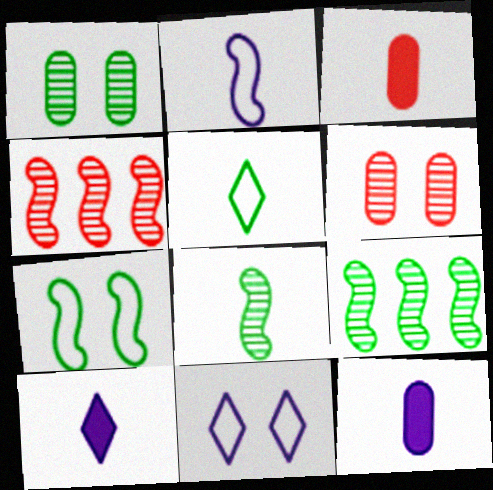[[3, 9, 11]]